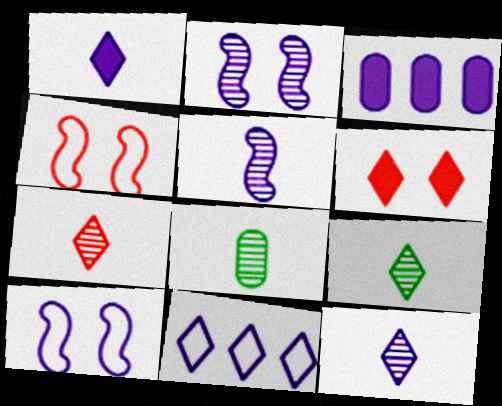[[3, 4, 9], 
[3, 10, 12], 
[5, 7, 8], 
[6, 9, 11], 
[7, 9, 12]]